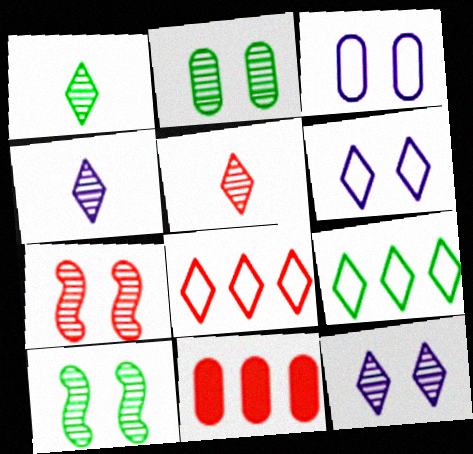[[1, 4, 5], 
[2, 7, 12]]